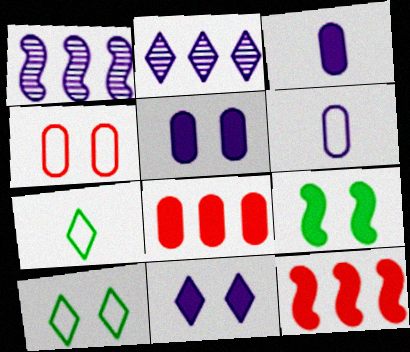[[1, 6, 11]]